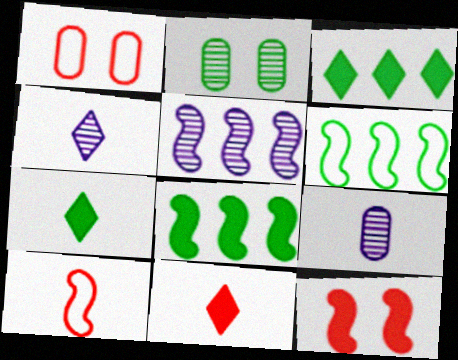[[1, 4, 8], 
[1, 5, 7], 
[2, 6, 7], 
[7, 9, 10]]